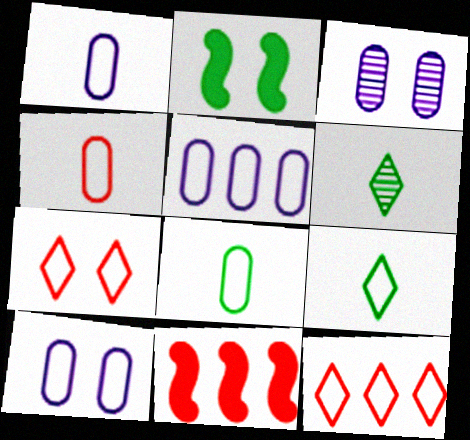[[1, 4, 8], 
[1, 5, 10], 
[2, 3, 7], 
[3, 9, 11], 
[6, 10, 11]]